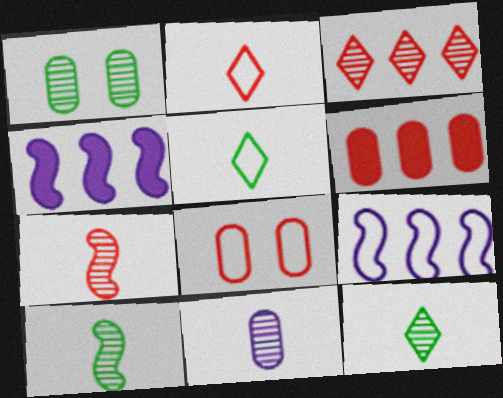[[1, 2, 4], 
[4, 8, 12], 
[5, 8, 9], 
[7, 11, 12]]